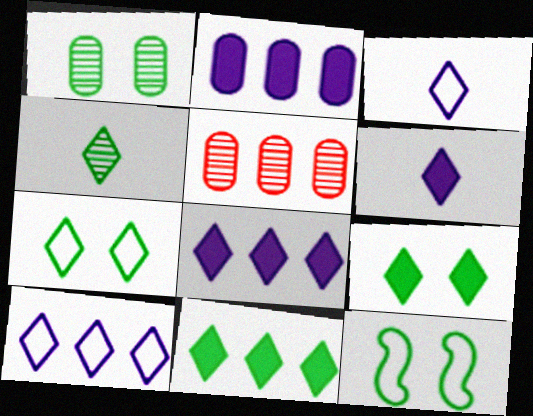[[1, 9, 12], 
[4, 7, 11], 
[5, 6, 12]]